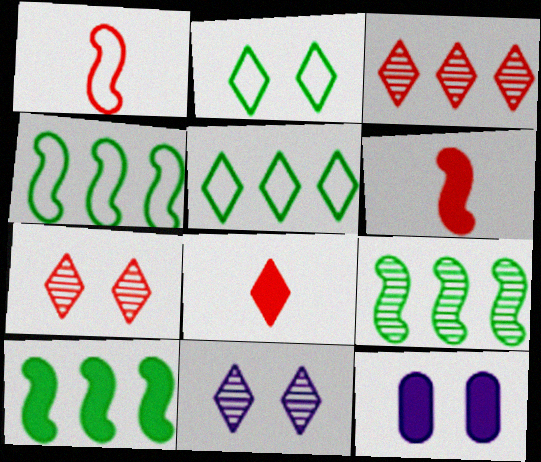[[4, 9, 10], 
[5, 8, 11], 
[8, 10, 12]]